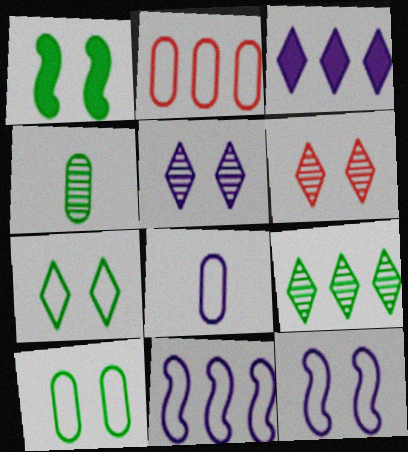[[2, 8, 10]]